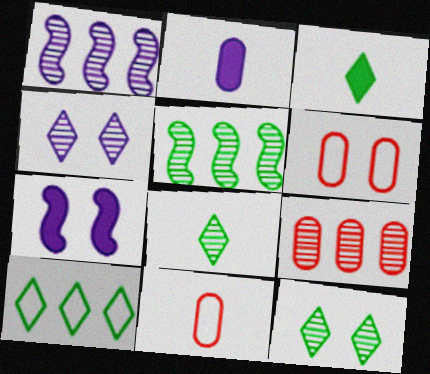[[1, 3, 6], 
[3, 10, 12], 
[6, 7, 12]]